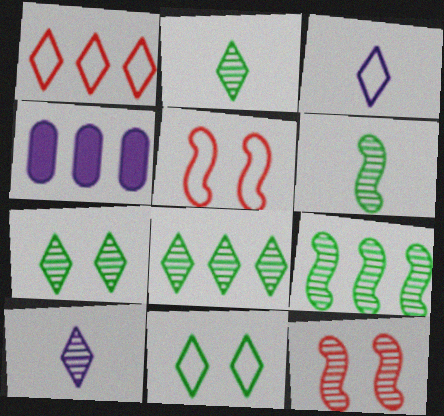[[1, 3, 11], 
[1, 4, 9], 
[2, 4, 5], 
[2, 7, 8]]